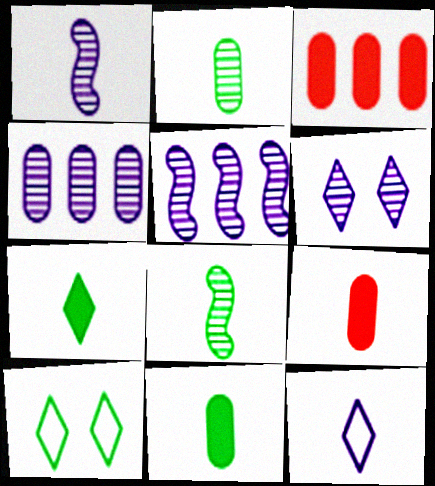[[1, 3, 10], 
[1, 4, 6], 
[5, 9, 10], 
[8, 9, 12]]